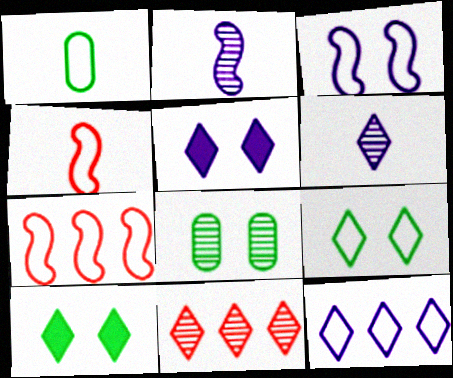[[2, 8, 11], 
[5, 6, 12]]